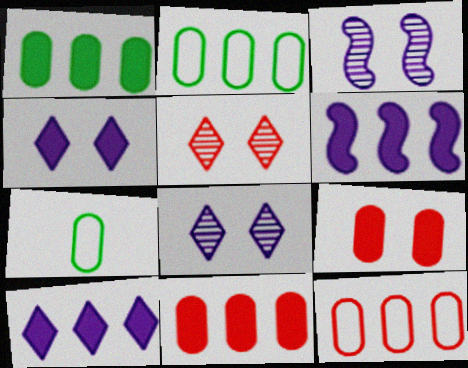[[5, 6, 7]]